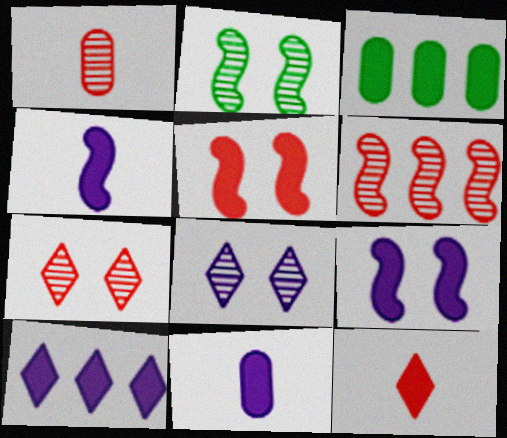[[1, 6, 7], 
[3, 9, 12], 
[9, 10, 11]]